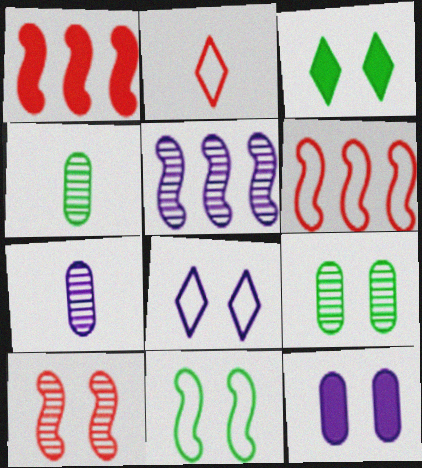[[1, 4, 8], 
[3, 6, 7], 
[3, 9, 11]]